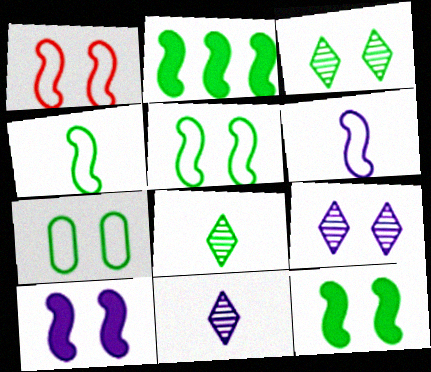[[2, 7, 8], 
[3, 7, 12]]